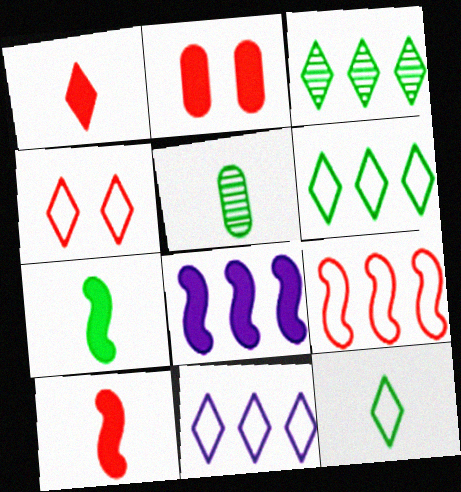[[4, 5, 8], 
[4, 11, 12], 
[5, 7, 12]]